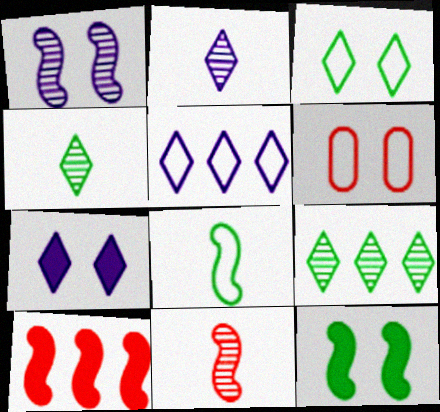[[1, 8, 10], 
[2, 5, 7], 
[5, 6, 8]]